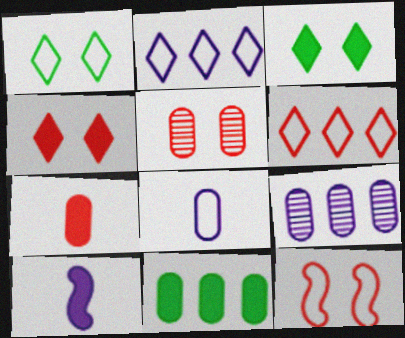[[4, 5, 12], 
[4, 10, 11], 
[5, 8, 11]]